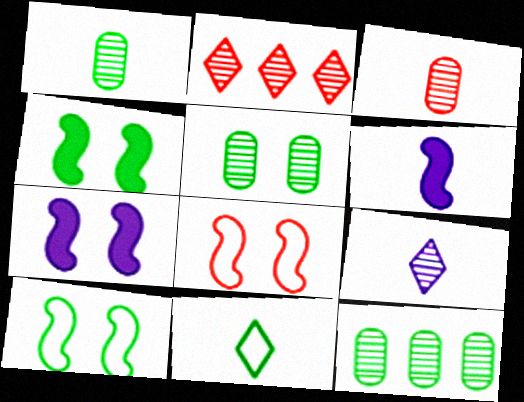[[1, 5, 12], 
[3, 6, 11], 
[4, 11, 12]]